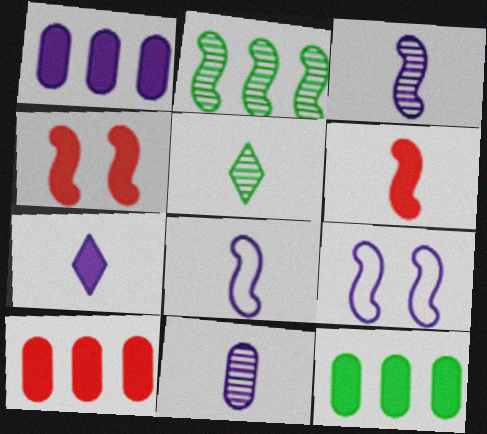[[1, 10, 12], 
[2, 4, 8], 
[2, 6, 9], 
[4, 7, 12], 
[5, 9, 10], 
[7, 8, 11]]